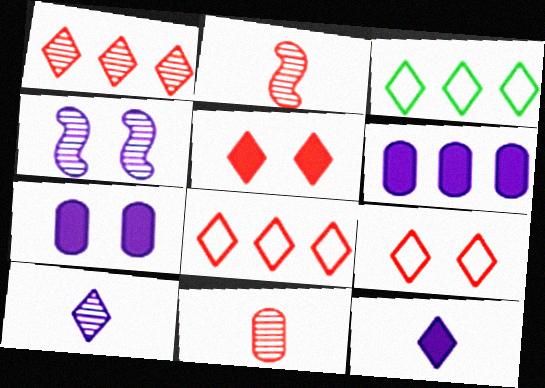[[2, 3, 7], 
[3, 5, 10]]